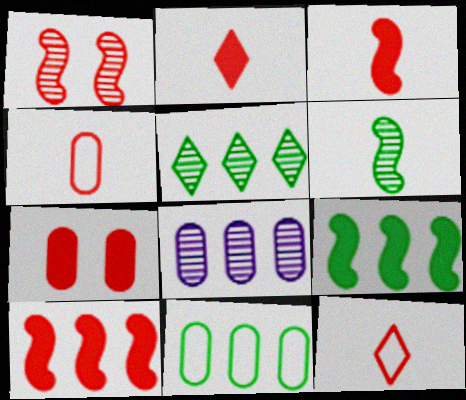[[2, 7, 10], 
[5, 9, 11]]